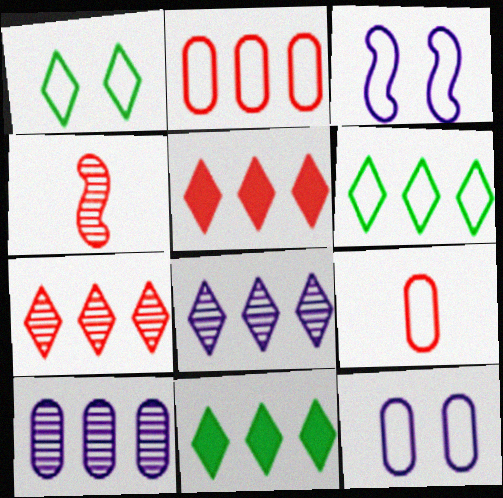[[3, 6, 9], 
[4, 11, 12], 
[5, 6, 8]]